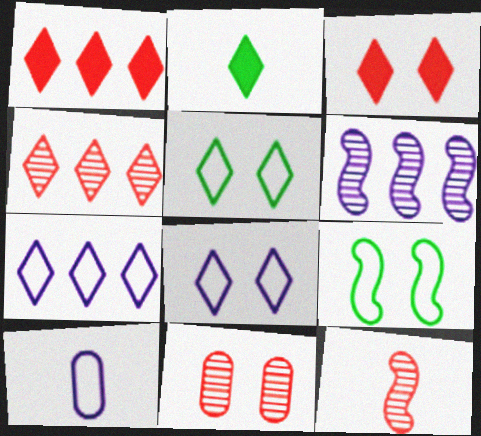[[2, 4, 8], 
[2, 10, 12], 
[4, 11, 12]]